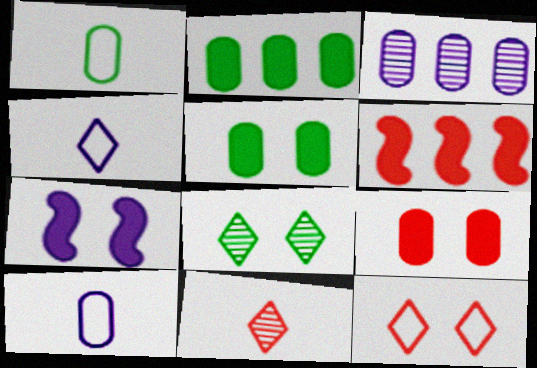[[1, 3, 9], 
[3, 4, 7], 
[6, 8, 10]]